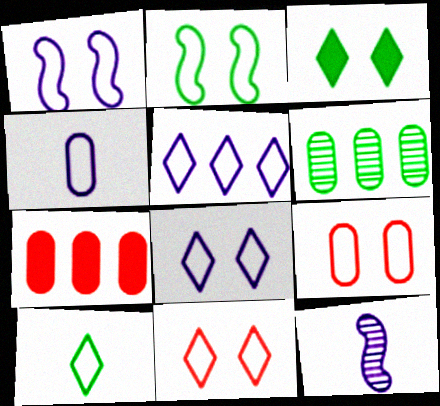[[1, 4, 5], 
[2, 8, 9], 
[5, 10, 11]]